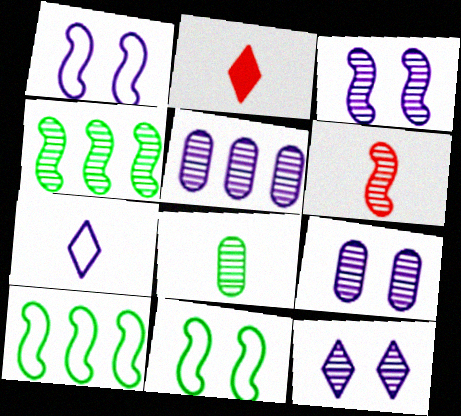[[2, 5, 11], 
[2, 9, 10], 
[3, 4, 6], 
[3, 9, 12]]